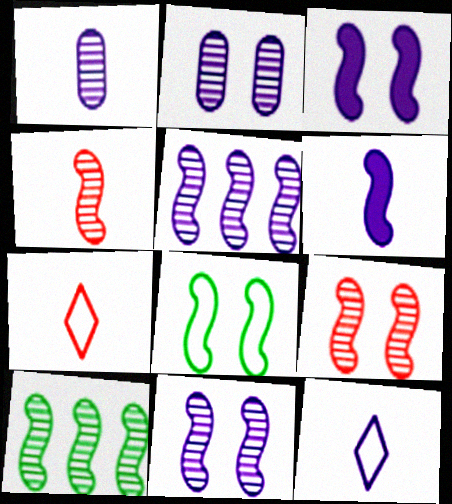[[1, 6, 12], 
[3, 8, 9], 
[4, 10, 11]]